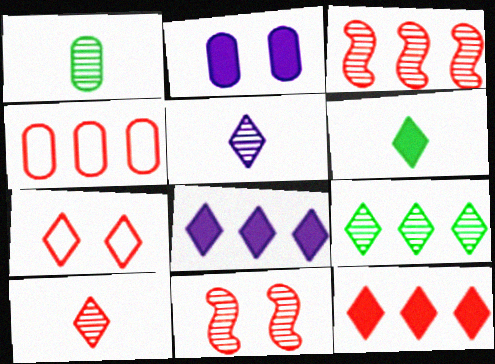[[1, 2, 4], 
[3, 4, 12], 
[7, 10, 12]]